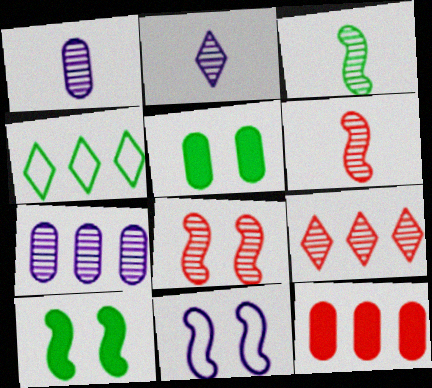[[3, 4, 5], 
[8, 10, 11]]